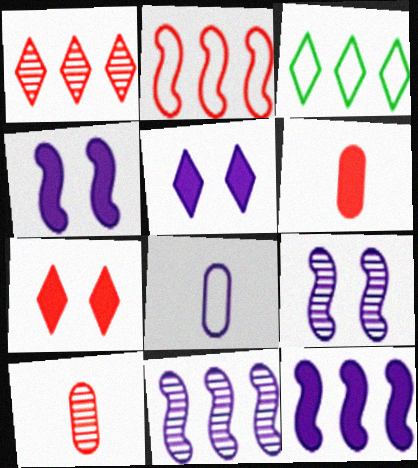[[2, 7, 10], 
[3, 4, 10], 
[3, 6, 9], 
[5, 8, 11]]